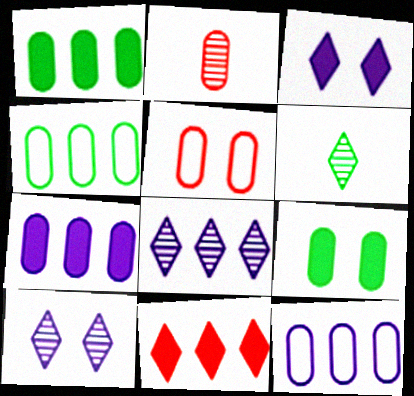[[2, 9, 12]]